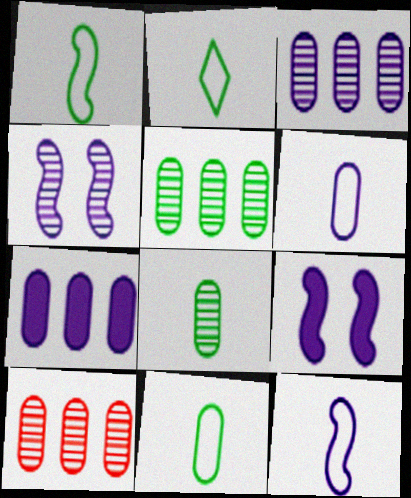[[1, 2, 11], 
[2, 9, 10], 
[3, 5, 10]]